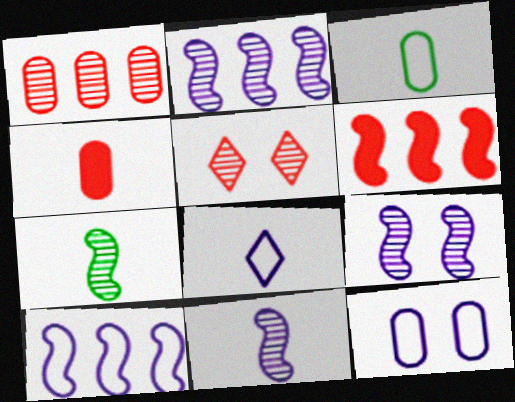[[2, 9, 11], 
[4, 7, 8], 
[8, 10, 12]]